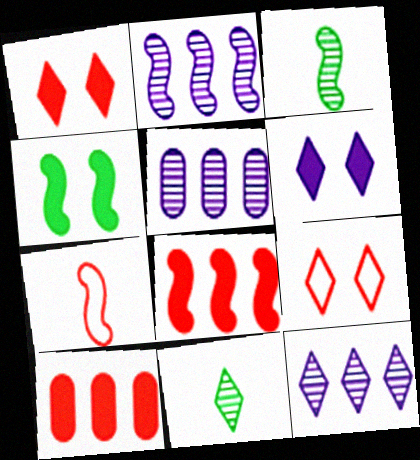[[2, 4, 7], 
[2, 5, 12]]